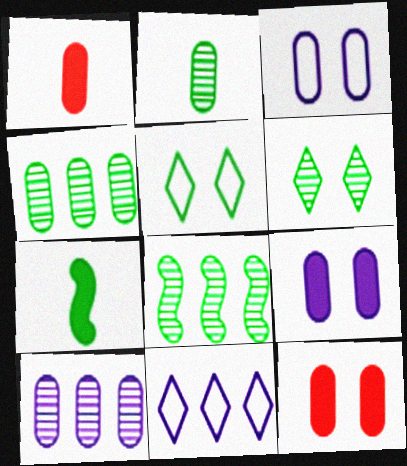[[1, 3, 4], 
[2, 6, 8], 
[4, 5, 7]]